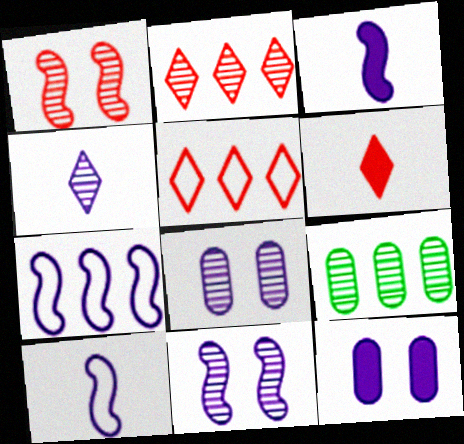[[1, 4, 9], 
[3, 7, 11], 
[4, 7, 12]]